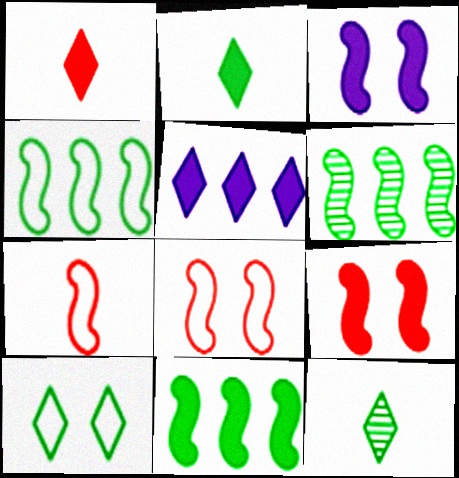[[3, 6, 7], 
[4, 6, 11]]